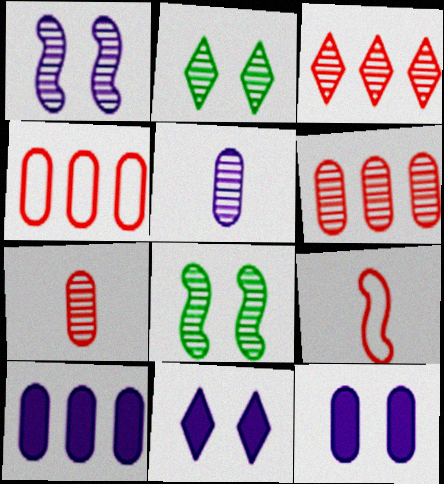[[2, 9, 10], 
[3, 5, 8]]